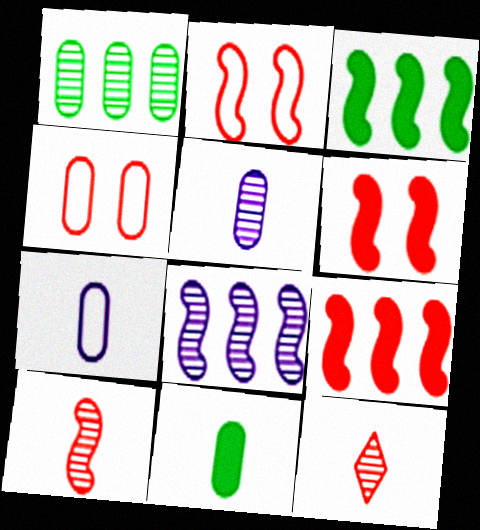[[2, 9, 10], 
[4, 9, 12]]